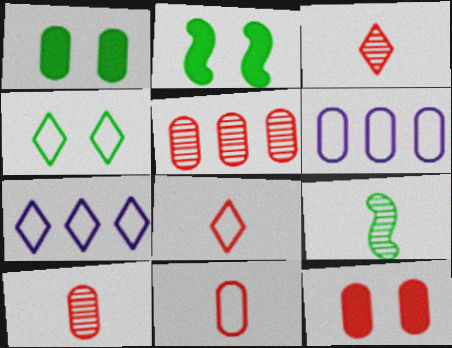[[1, 6, 10], 
[2, 3, 6], 
[2, 7, 10], 
[4, 7, 8], 
[5, 11, 12], 
[7, 9, 12]]